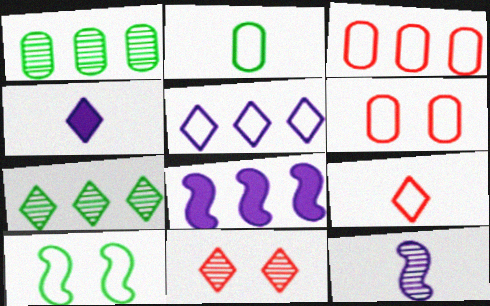[[1, 11, 12], 
[2, 8, 11], 
[3, 7, 8]]